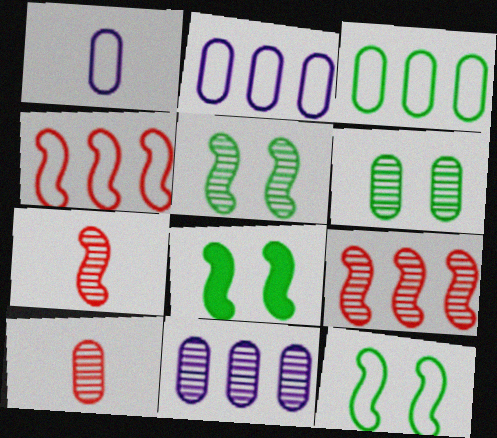[[5, 8, 12], 
[6, 10, 11]]